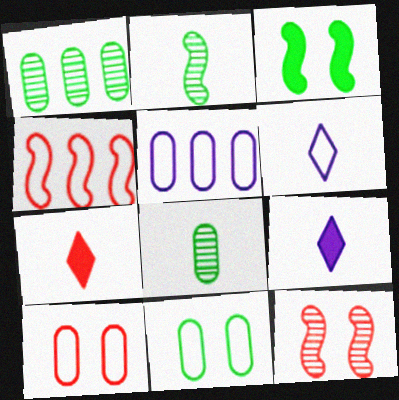[[4, 6, 11]]